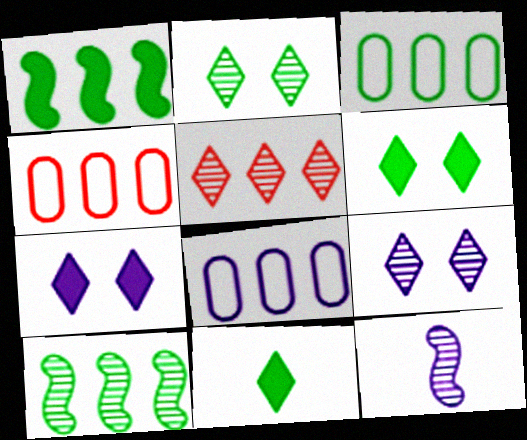[[1, 5, 8], 
[3, 4, 8], 
[4, 6, 12], 
[7, 8, 12]]